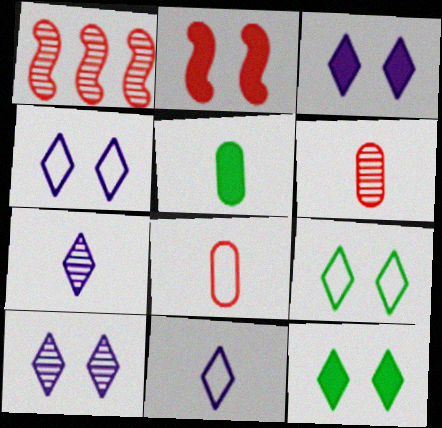[[1, 4, 5], 
[3, 4, 10]]